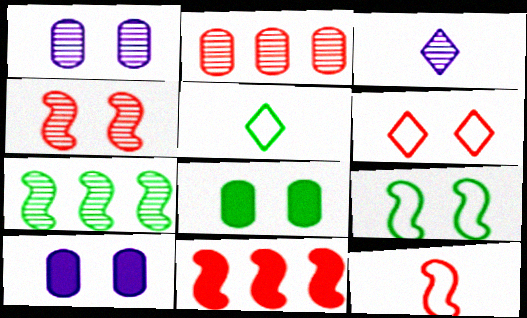[[1, 5, 11], 
[4, 11, 12], 
[5, 7, 8]]